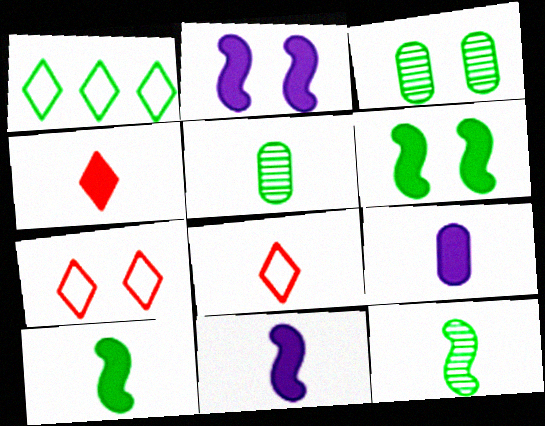[[1, 3, 10], 
[1, 5, 6], 
[2, 3, 7], 
[4, 9, 10], 
[5, 8, 11], 
[8, 9, 12]]